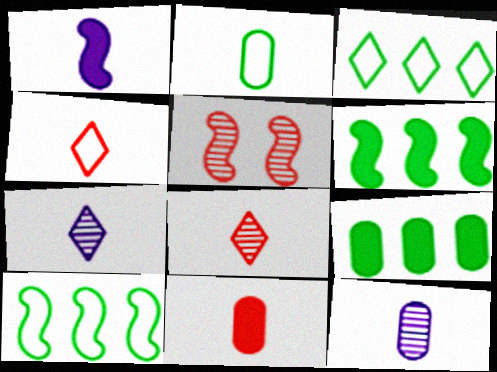[[1, 2, 8], 
[1, 5, 10], 
[2, 11, 12]]